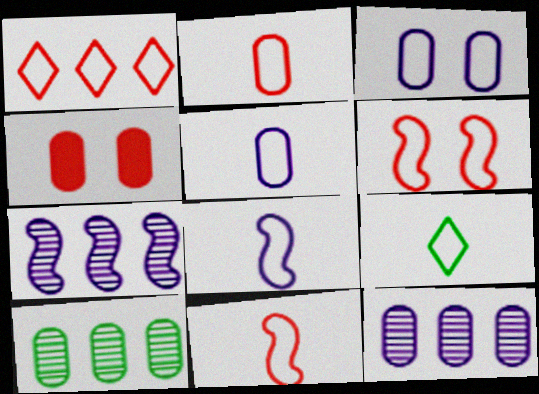[[1, 2, 6], 
[2, 8, 9], 
[4, 5, 10], 
[4, 7, 9], 
[5, 9, 11]]